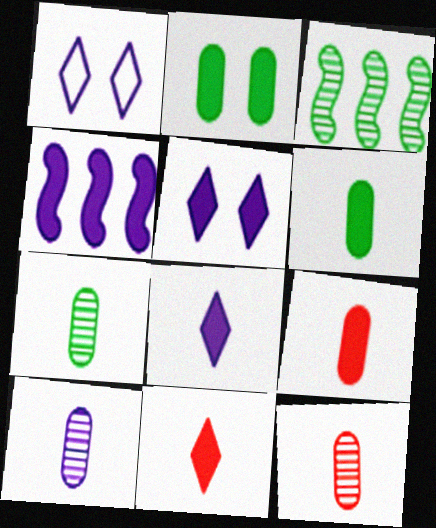[[1, 3, 9], 
[1, 4, 10], 
[2, 4, 11], 
[7, 10, 12]]